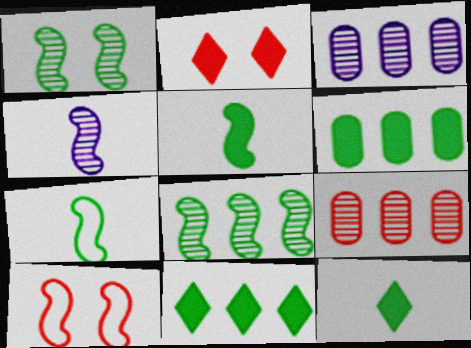[[2, 3, 7], 
[3, 10, 12]]